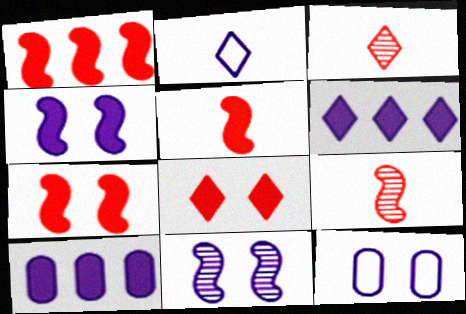[[1, 5, 7], 
[2, 10, 11]]